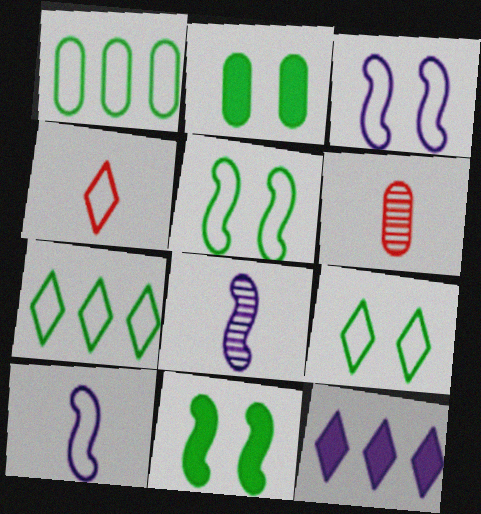[[1, 3, 4], 
[5, 6, 12]]